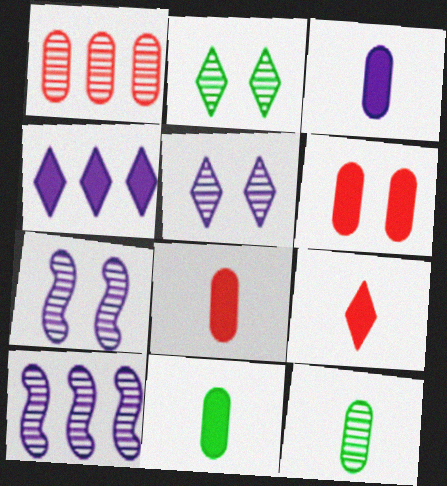[[3, 8, 11]]